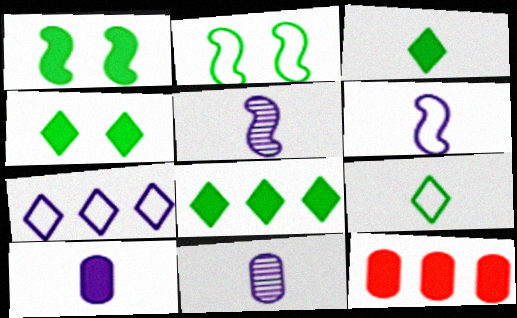[[3, 4, 8]]